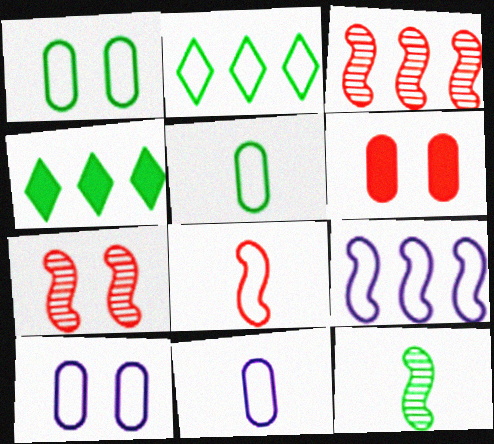[[1, 4, 12], 
[2, 8, 10], 
[4, 7, 11]]